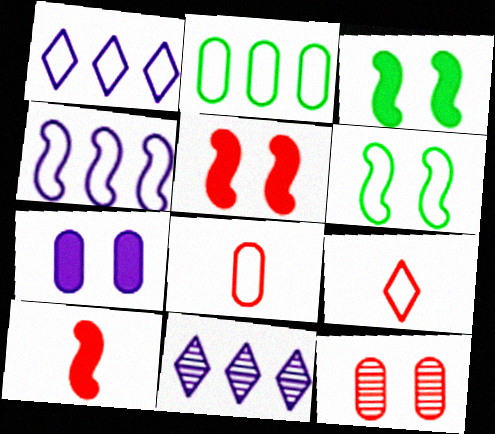[[1, 6, 8], 
[3, 8, 11]]